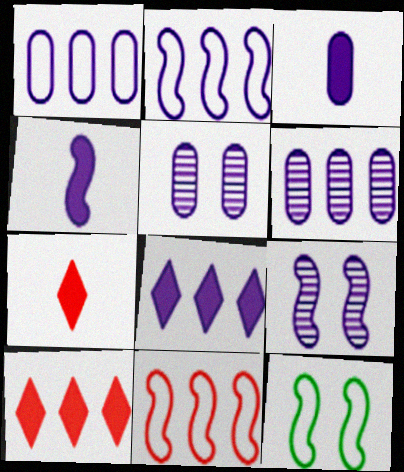[[1, 3, 5], 
[2, 4, 9], 
[2, 6, 8], 
[6, 7, 12]]